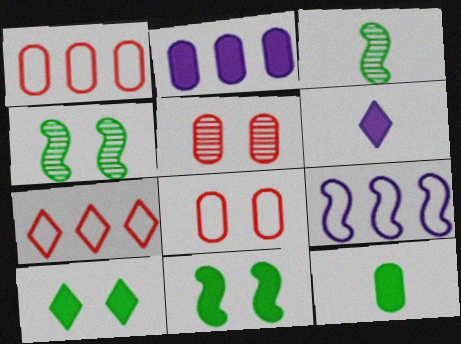[[1, 4, 6]]